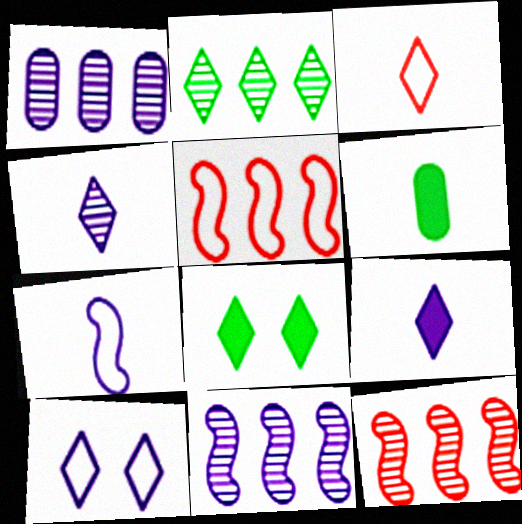[[1, 2, 12], 
[6, 10, 12]]